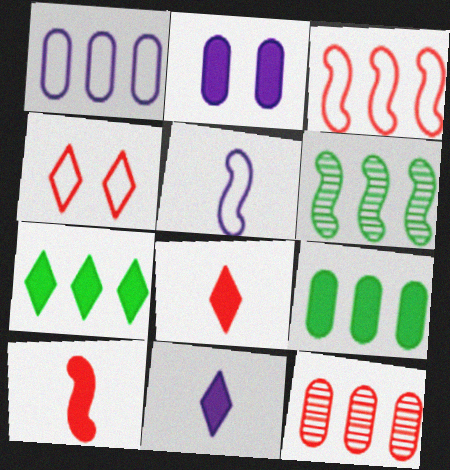[[1, 9, 12], 
[2, 7, 10], 
[4, 10, 12]]